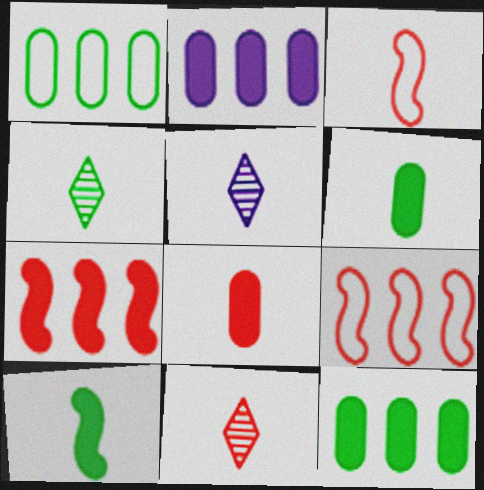[[3, 5, 6], 
[3, 8, 11], 
[4, 5, 11]]